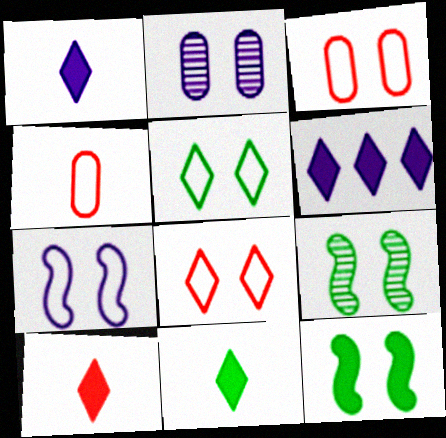[[1, 10, 11], 
[2, 8, 12], 
[3, 5, 7], 
[4, 6, 9]]